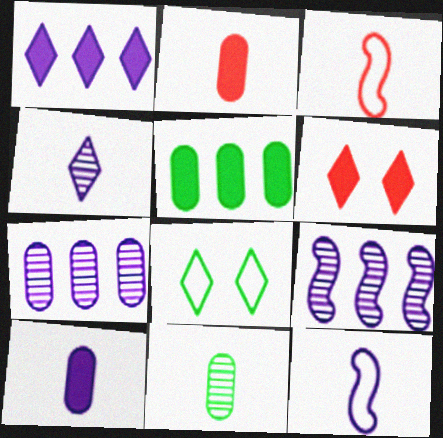[[2, 8, 9], 
[4, 10, 12]]